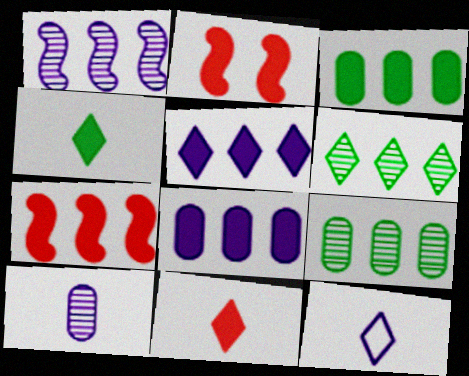[[2, 4, 8], 
[2, 9, 12], 
[3, 5, 7]]